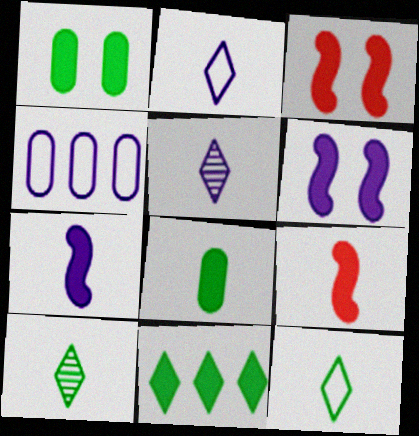[[3, 4, 10], 
[4, 5, 6]]